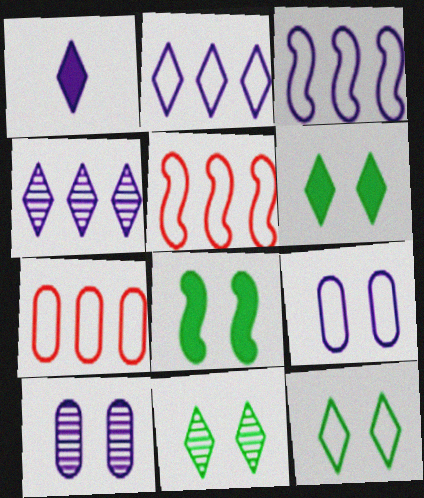[[1, 3, 10], 
[6, 11, 12]]